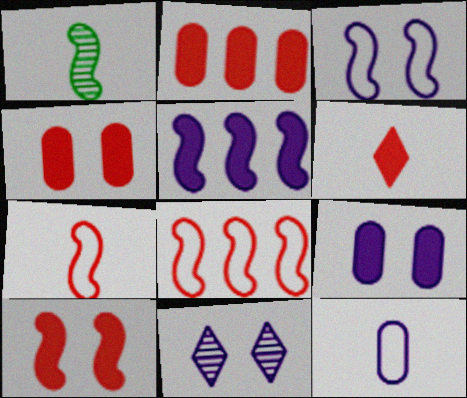[[1, 6, 12], 
[2, 6, 10], 
[3, 9, 11], 
[5, 11, 12]]